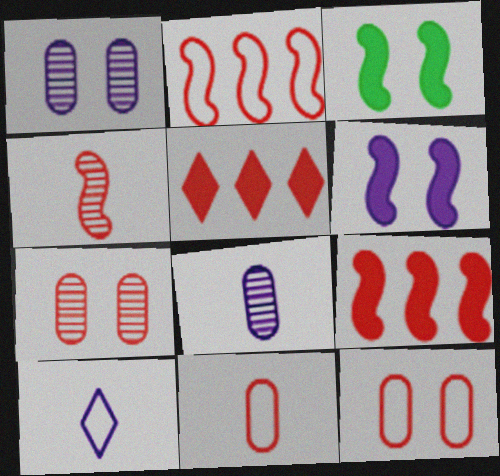[[4, 5, 12]]